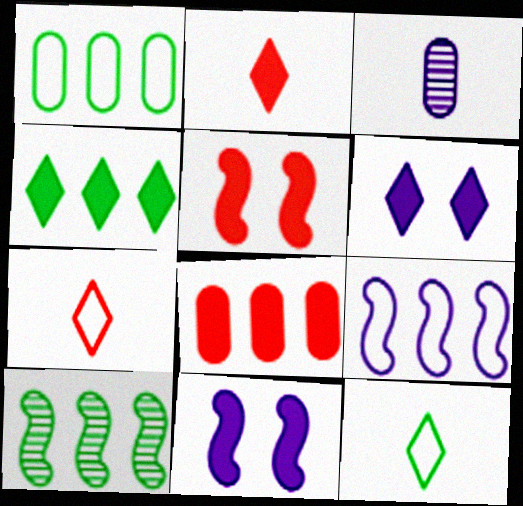[[1, 4, 10], 
[2, 4, 6], 
[2, 5, 8], 
[3, 6, 9]]